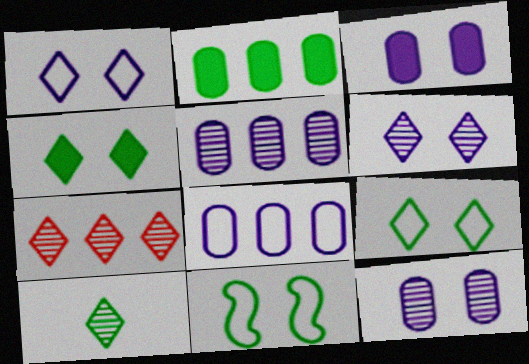[[2, 10, 11], 
[6, 7, 10]]